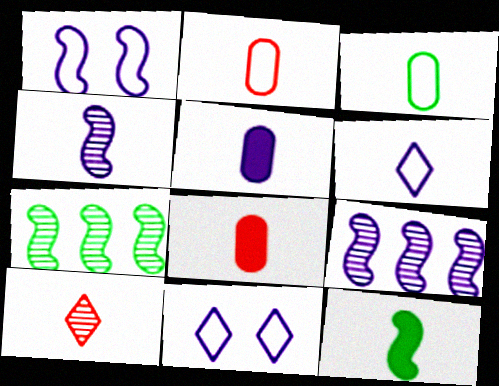[[4, 5, 6], 
[5, 9, 11], 
[7, 8, 11]]